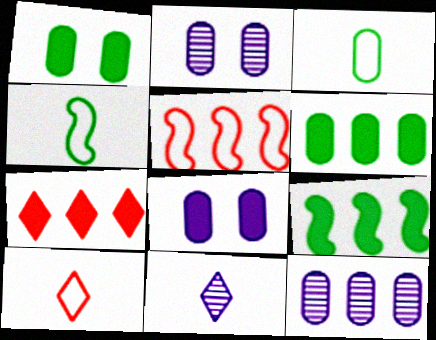[[1, 5, 11], 
[2, 4, 7], 
[2, 9, 10]]